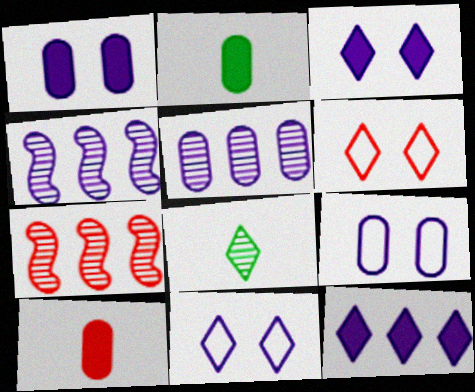[[2, 4, 6], 
[2, 7, 11], 
[6, 7, 10], 
[6, 8, 12]]